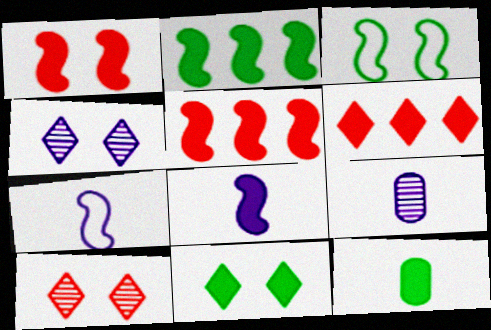[[1, 2, 8], 
[2, 11, 12], 
[3, 6, 9]]